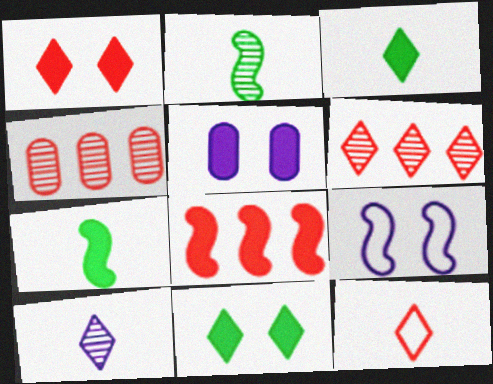[[1, 6, 12], 
[2, 8, 9], 
[3, 4, 9], 
[3, 5, 8], 
[3, 10, 12]]